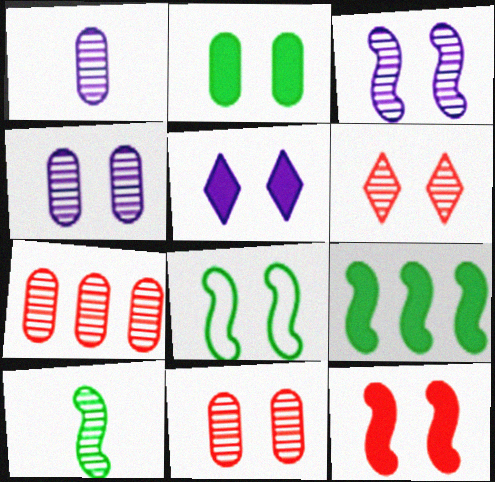[[2, 5, 12], 
[3, 8, 12], 
[5, 8, 11], 
[8, 9, 10]]